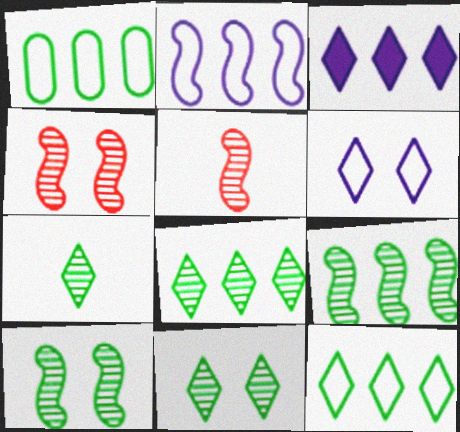[[7, 8, 11]]